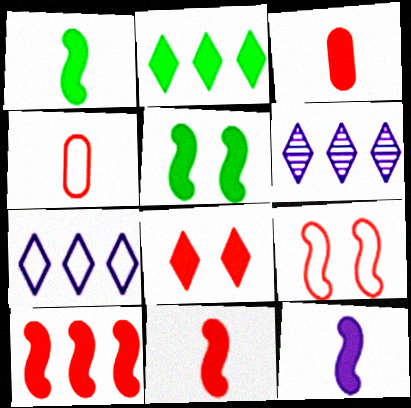[[1, 11, 12], 
[3, 8, 10], 
[4, 5, 6], 
[5, 10, 12]]